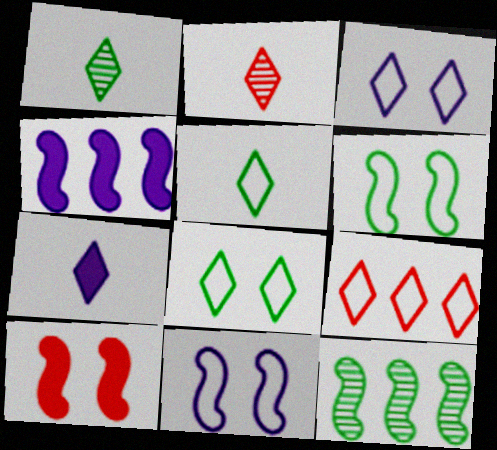[[2, 5, 7], 
[3, 5, 9]]